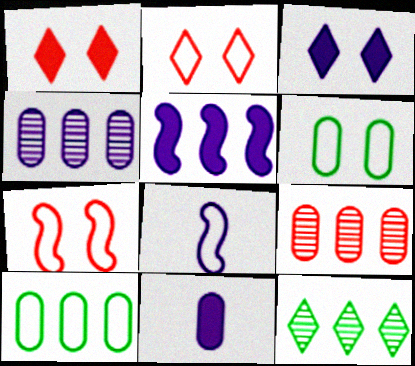[[2, 8, 10], 
[3, 4, 8], 
[3, 5, 11], 
[6, 9, 11], 
[7, 11, 12]]